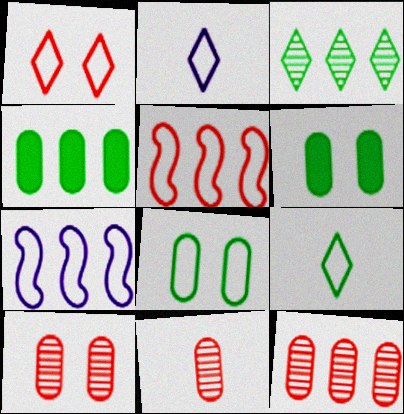[[2, 5, 8], 
[10, 11, 12]]